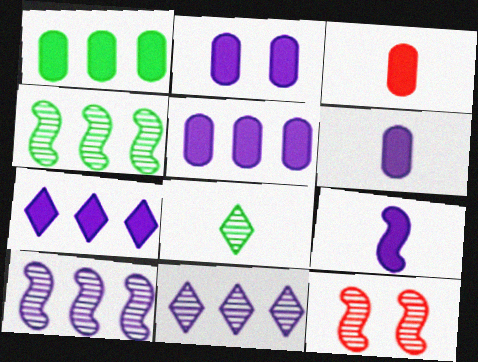[[1, 2, 3], 
[2, 5, 6], 
[2, 7, 9]]